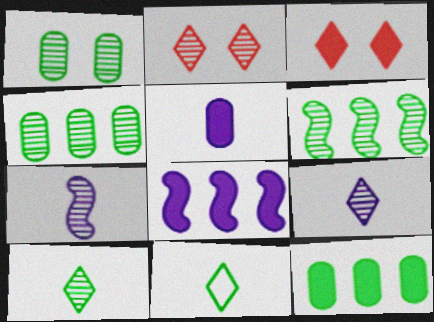[[1, 6, 10], 
[2, 4, 7]]